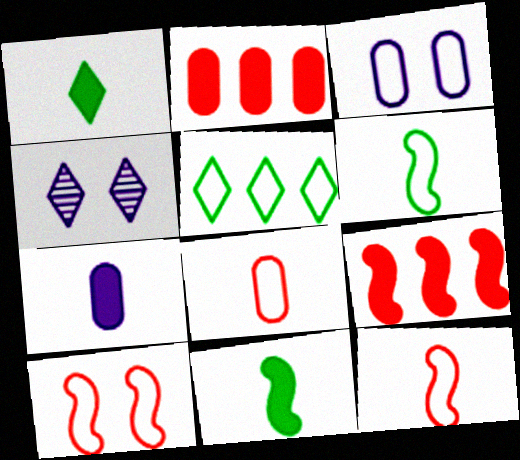[[2, 4, 6], 
[3, 5, 12]]